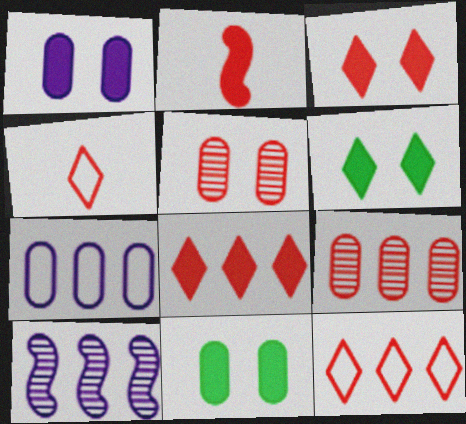[[2, 5, 12], 
[4, 10, 11]]